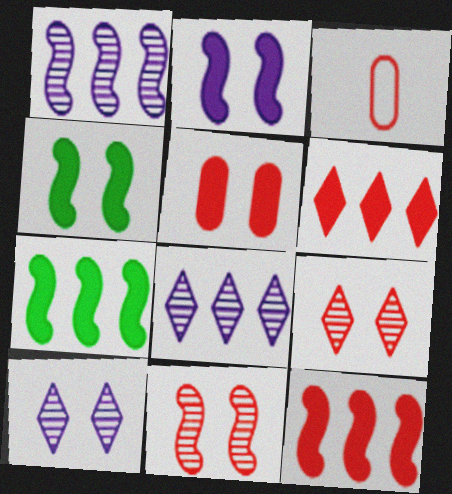[[3, 4, 8], 
[3, 6, 11], 
[3, 7, 10], 
[3, 9, 12]]